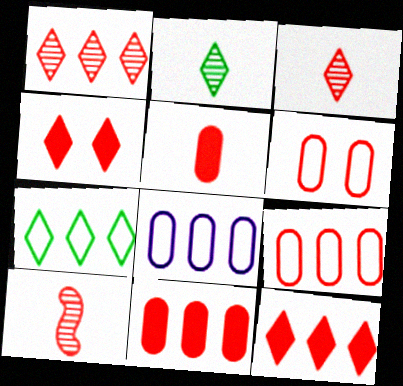[[4, 9, 10], 
[6, 10, 12]]